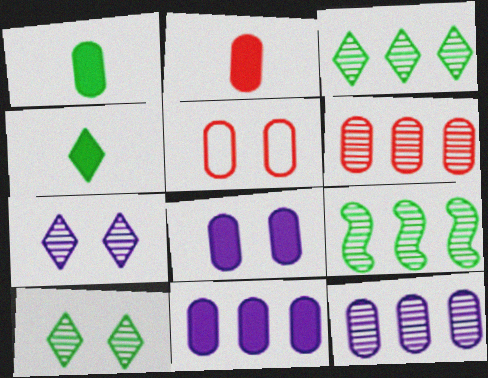[[1, 5, 12], 
[2, 5, 6]]